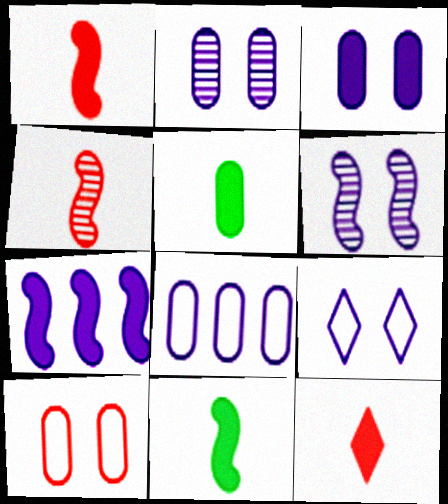[[3, 6, 9]]